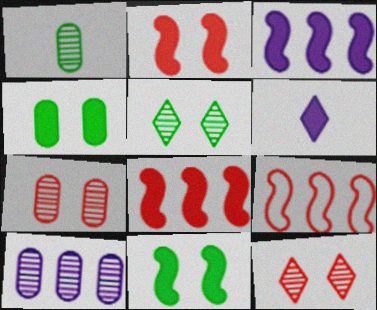[[1, 7, 10], 
[4, 6, 8]]